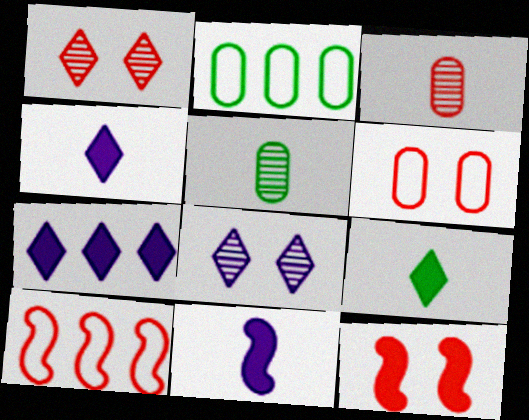[[1, 2, 11], 
[1, 6, 12]]